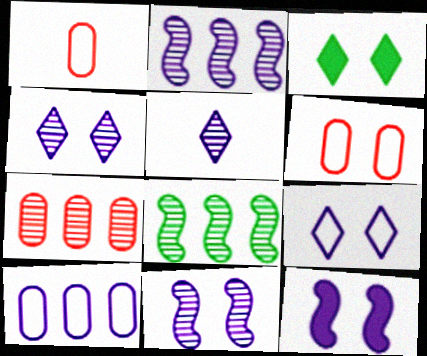[[1, 2, 3], 
[3, 6, 11], 
[5, 10, 12]]